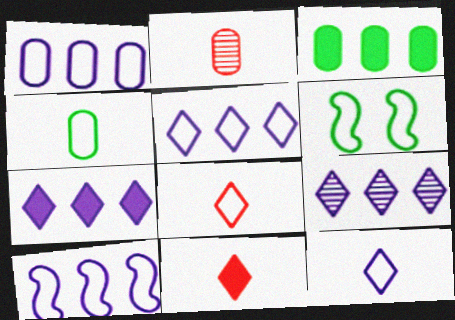[[1, 5, 10], 
[1, 6, 8], 
[2, 6, 7], 
[5, 7, 9]]